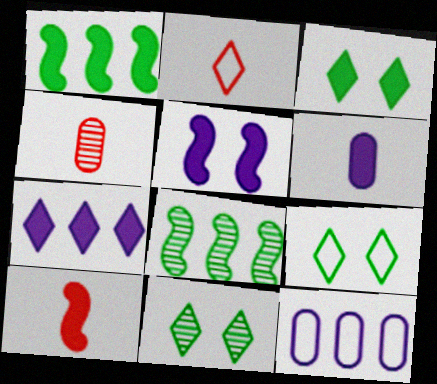[[1, 5, 10], 
[2, 4, 10], 
[2, 7, 11], 
[3, 9, 11], 
[5, 6, 7], 
[10, 11, 12]]